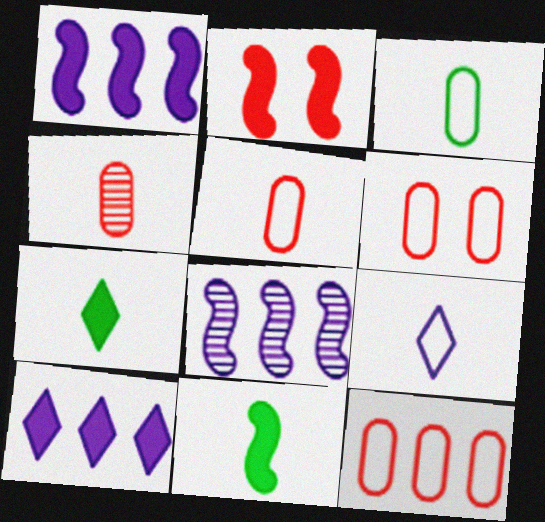[[1, 2, 11], 
[4, 9, 11], 
[5, 6, 12], 
[6, 7, 8]]